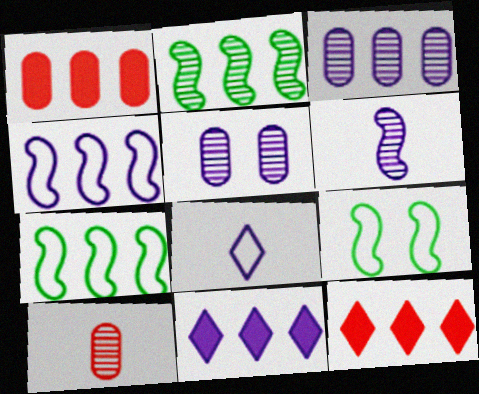[[3, 4, 11], 
[3, 7, 12], 
[9, 10, 11]]